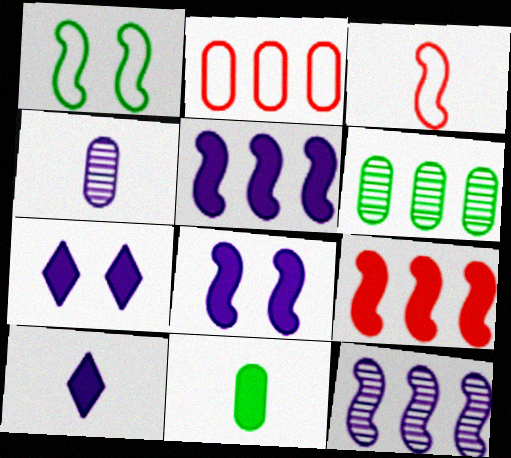[[3, 6, 7], 
[7, 9, 11]]